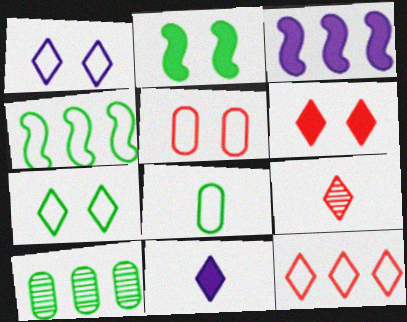[[3, 10, 12], 
[4, 7, 8], 
[6, 9, 12]]